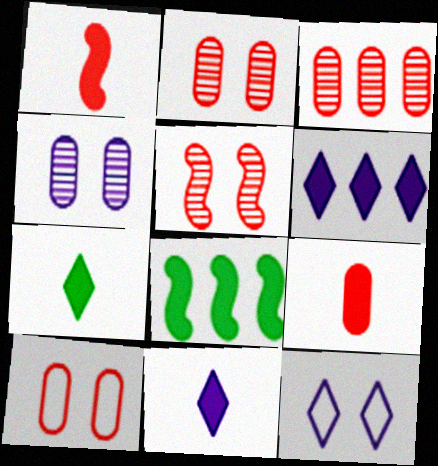[[3, 9, 10]]